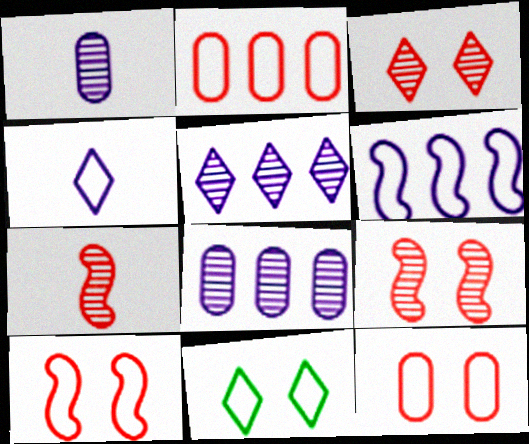[]